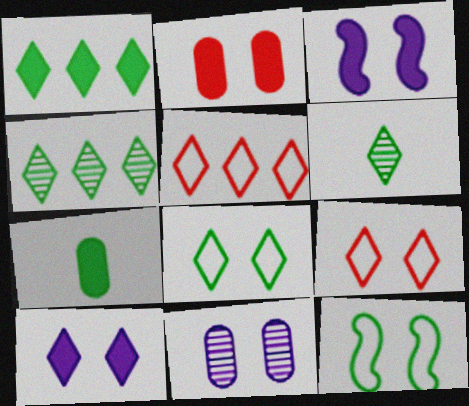[[1, 6, 8], 
[4, 7, 12], 
[5, 6, 10]]